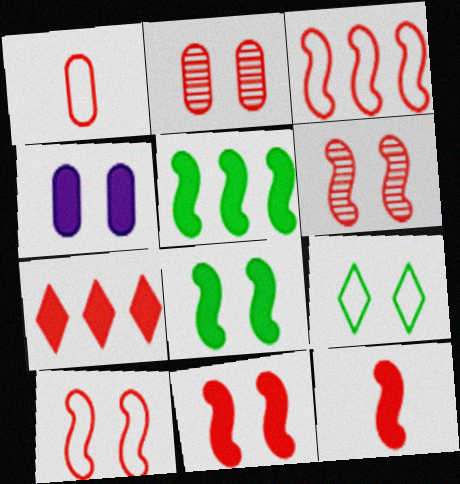[[1, 6, 7], 
[3, 6, 12], 
[4, 6, 9], 
[6, 10, 11]]